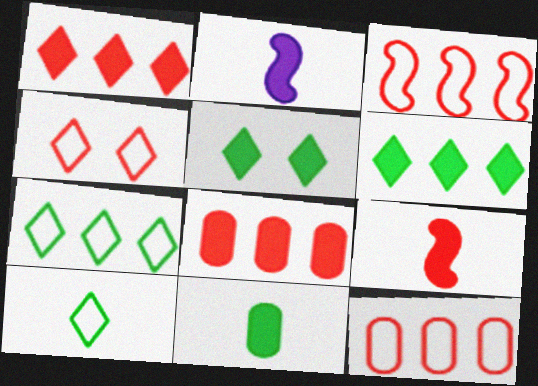[[2, 5, 8]]